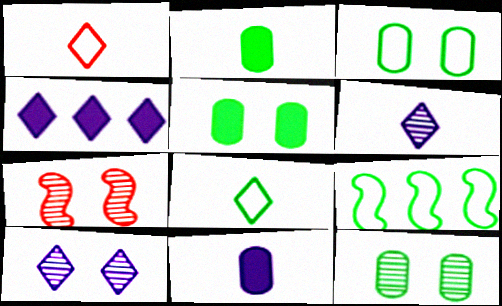[[3, 5, 12], 
[3, 8, 9], 
[7, 10, 12]]